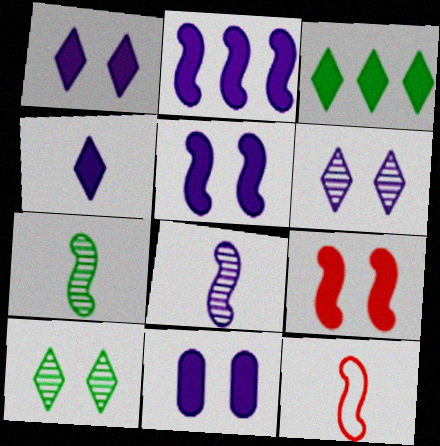[[1, 5, 11], 
[2, 4, 11]]